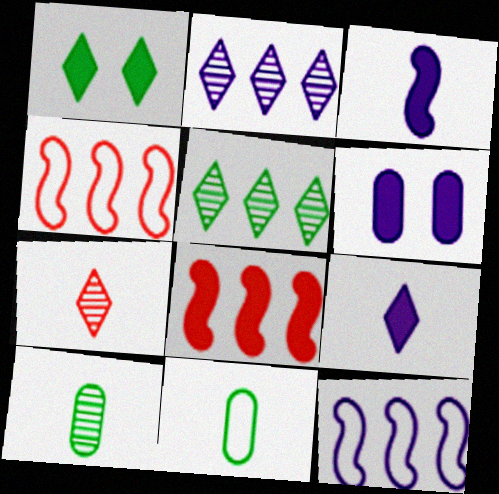[[3, 7, 11]]